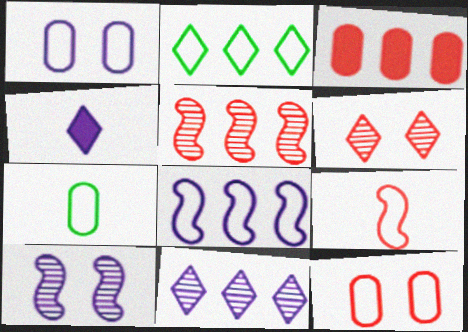[[1, 2, 9], 
[2, 4, 6], 
[3, 6, 9]]